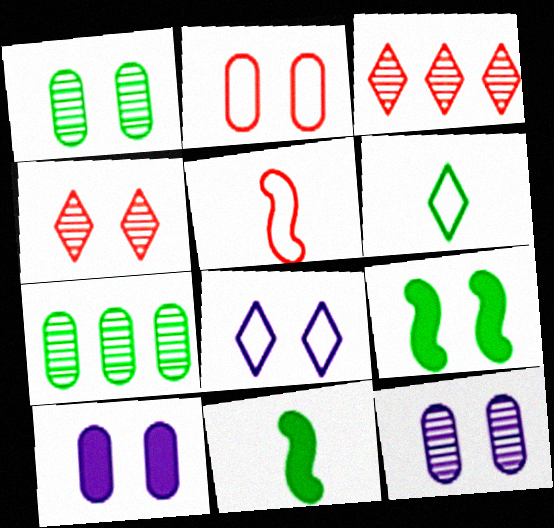[[1, 2, 10], 
[6, 7, 9]]